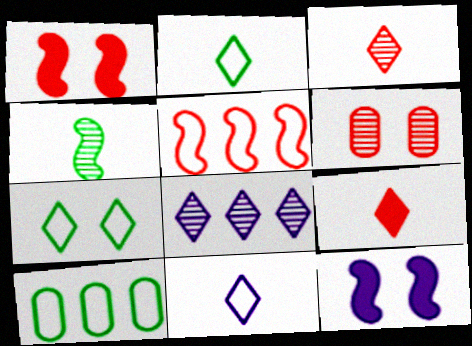[[3, 10, 12], 
[4, 5, 12], 
[4, 6, 8], 
[5, 6, 9], 
[6, 7, 12], 
[7, 8, 9]]